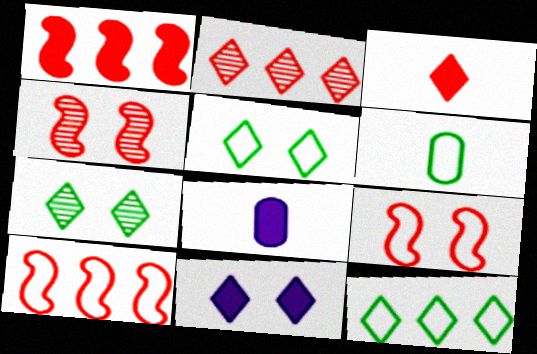[[4, 8, 12], 
[7, 8, 10]]